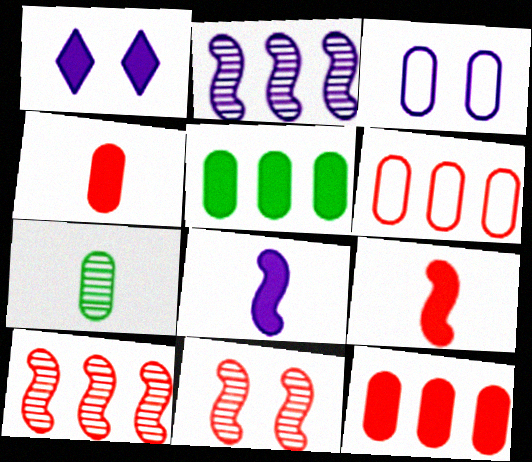[[1, 5, 9], 
[3, 7, 12]]